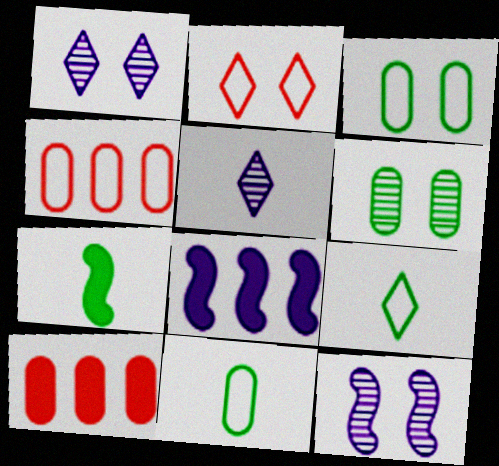[[1, 4, 7], 
[9, 10, 12]]